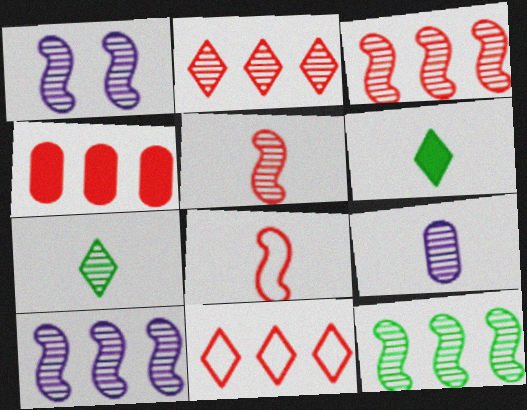[[1, 5, 12], 
[3, 4, 11], 
[3, 10, 12], 
[5, 7, 9], 
[6, 8, 9]]